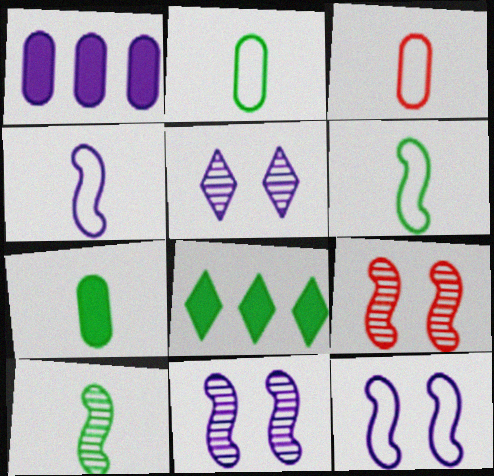[[1, 4, 5], 
[3, 8, 11]]